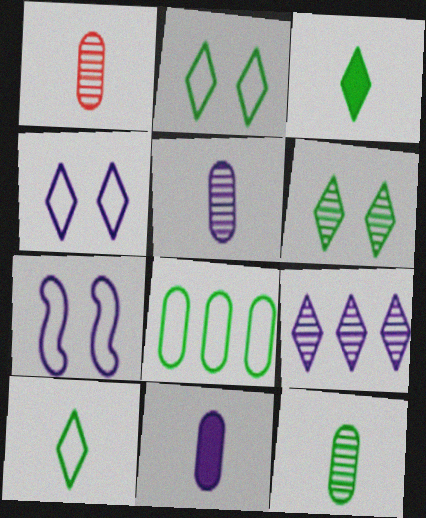[[1, 5, 12], 
[7, 9, 11]]